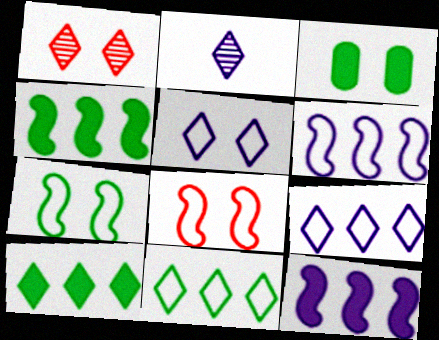[]